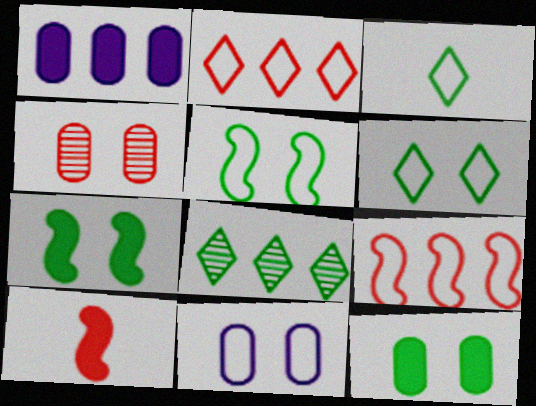[[1, 8, 9], 
[2, 4, 10], 
[3, 9, 11], 
[4, 11, 12], 
[8, 10, 11]]